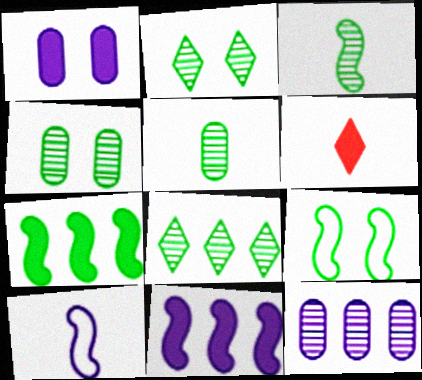[[1, 6, 7], 
[3, 4, 8], 
[3, 7, 9], 
[5, 6, 10], 
[6, 9, 12]]